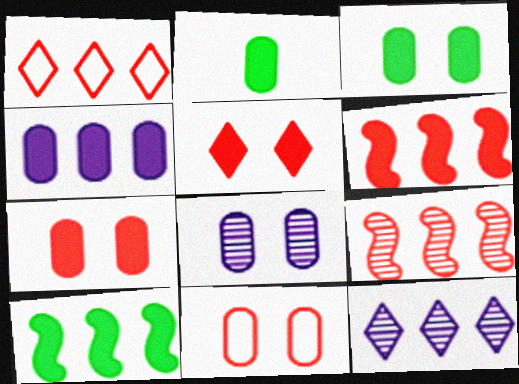[[2, 4, 7], 
[3, 8, 11]]